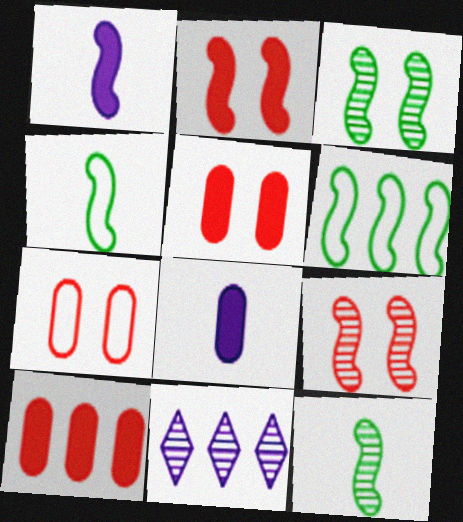[[1, 6, 9], 
[4, 5, 11], 
[6, 10, 11]]